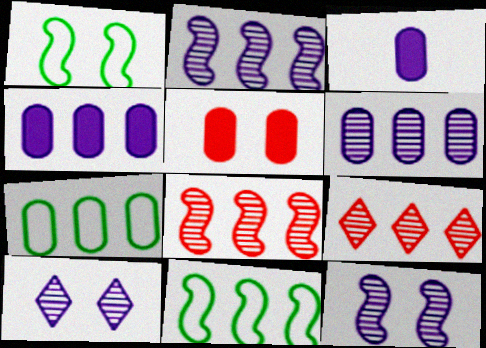[[1, 3, 9], 
[1, 5, 10], 
[4, 9, 11]]